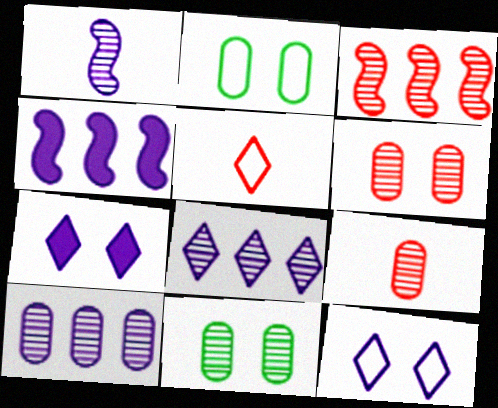[[4, 5, 11], 
[9, 10, 11]]